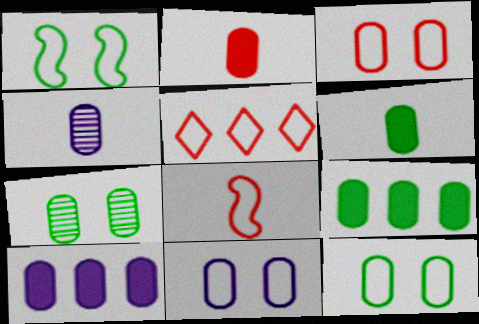[[3, 4, 9], 
[3, 5, 8], 
[3, 11, 12], 
[4, 10, 11]]